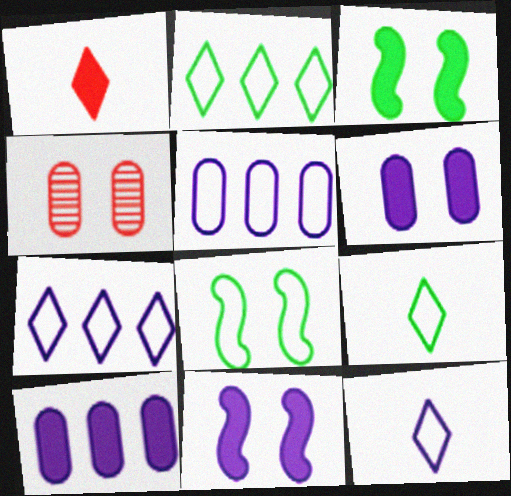[[1, 3, 10]]